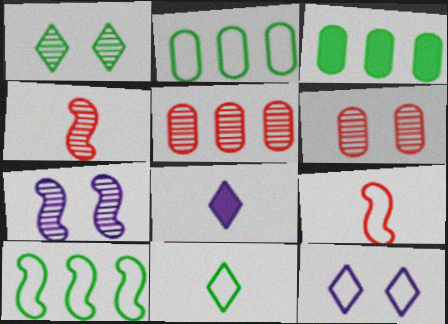[[1, 6, 7], 
[2, 9, 12], 
[3, 4, 12], 
[6, 8, 10]]